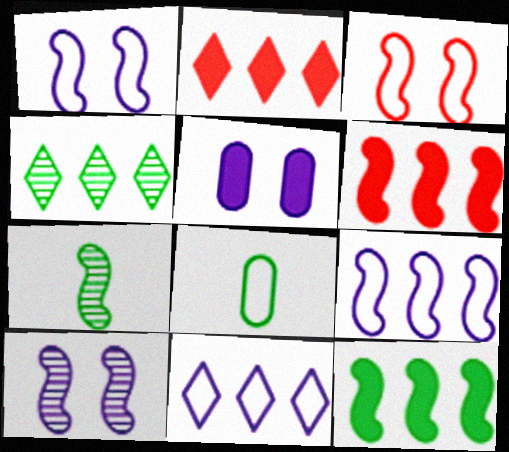[[1, 6, 7], 
[2, 4, 11], 
[2, 8, 10], 
[3, 8, 11]]